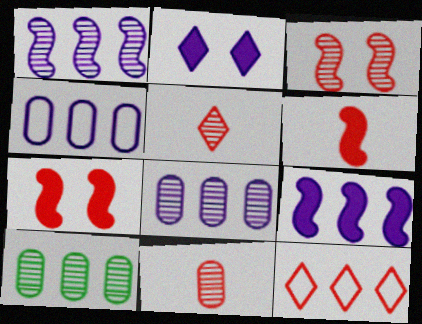[[7, 11, 12], 
[9, 10, 12]]